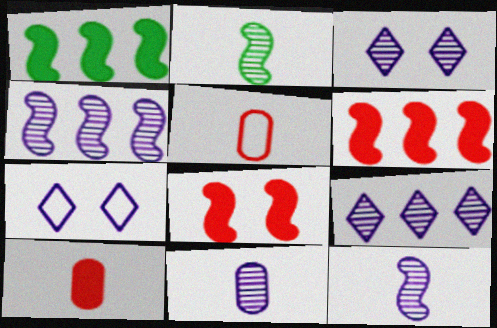[[1, 3, 5], 
[3, 4, 11]]